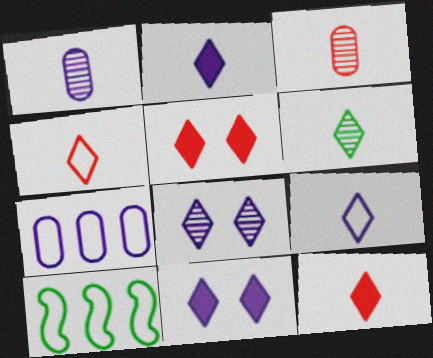[[1, 5, 10], 
[2, 4, 6], 
[3, 10, 11], 
[6, 9, 12]]